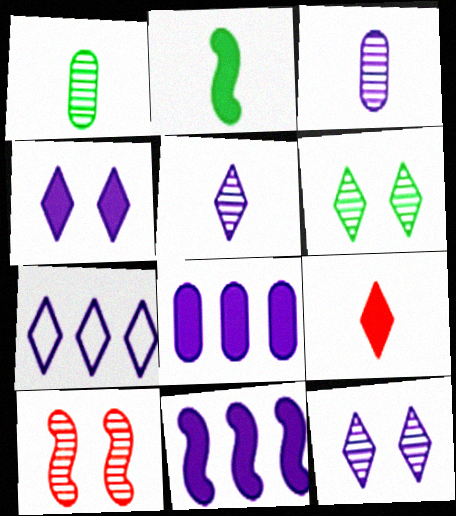[[4, 5, 7], 
[6, 7, 9]]